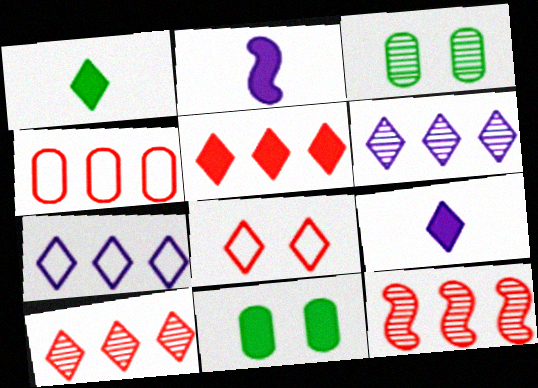[[1, 6, 8], 
[2, 5, 11], 
[4, 5, 12]]